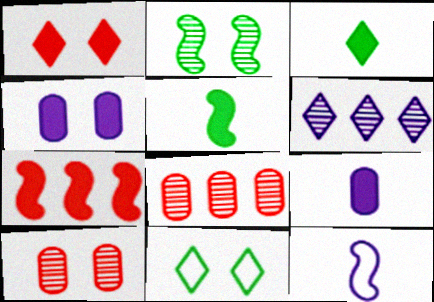[[2, 7, 12], 
[3, 4, 7], 
[4, 6, 12]]